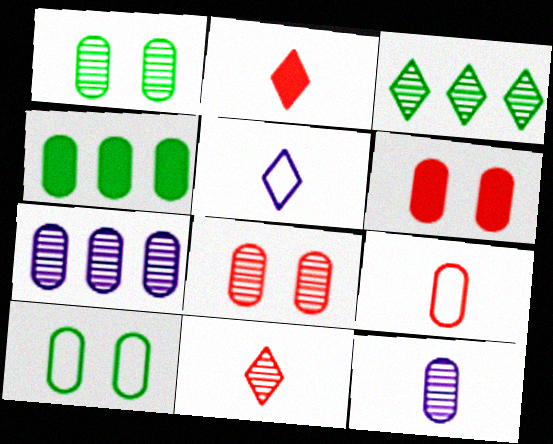[]